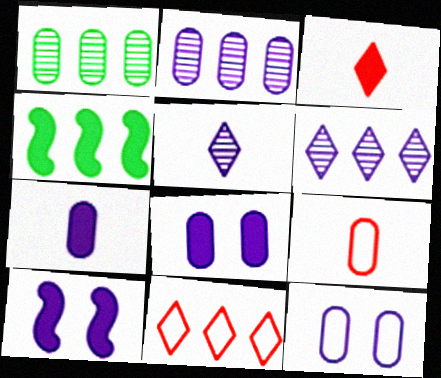[[1, 8, 9], 
[2, 4, 11], 
[2, 7, 12], 
[3, 4, 8]]